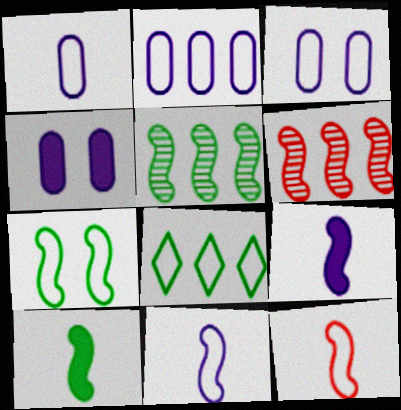[[1, 2, 3], 
[3, 8, 12], 
[5, 7, 10], 
[6, 7, 9]]